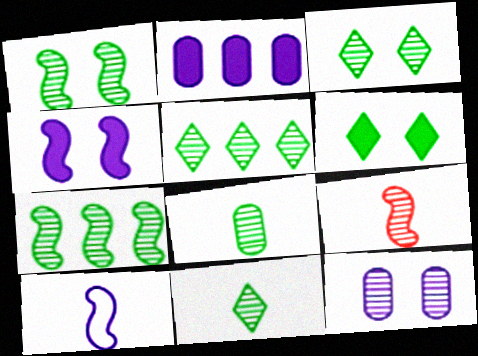[[1, 5, 8], 
[3, 5, 11], 
[3, 7, 8], 
[5, 9, 12]]